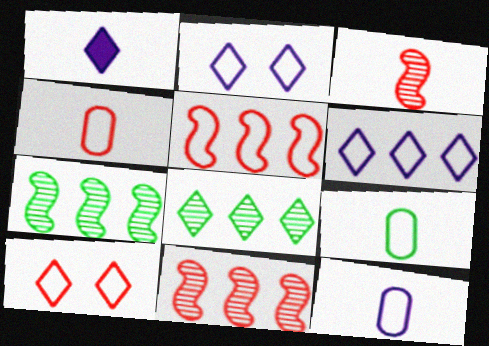[[1, 3, 9], 
[1, 8, 10], 
[2, 5, 9], 
[4, 5, 10], 
[4, 9, 12]]